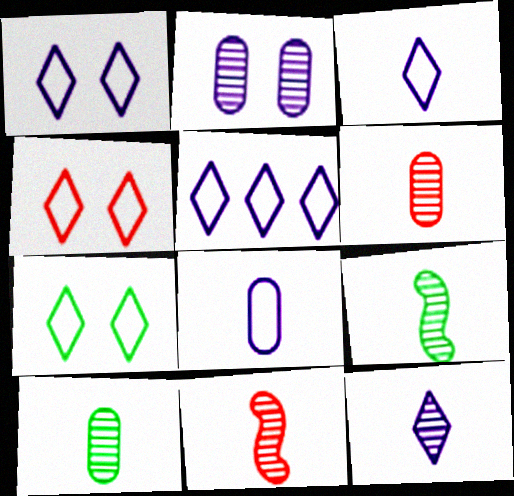[[1, 3, 5], 
[1, 4, 7], 
[6, 9, 12], 
[10, 11, 12]]